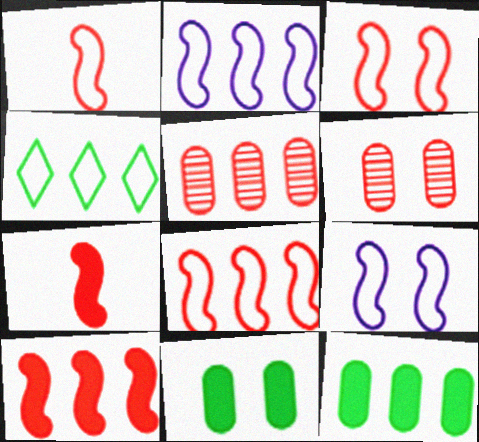[[1, 3, 8]]